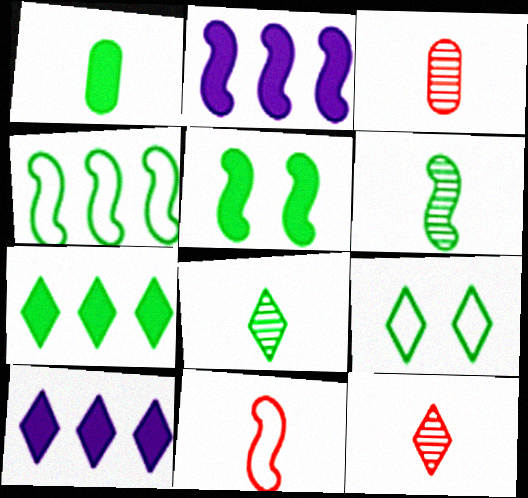[[1, 5, 7], 
[2, 3, 9], 
[4, 5, 6], 
[7, 8, 9], 
[9, 10, 12]]